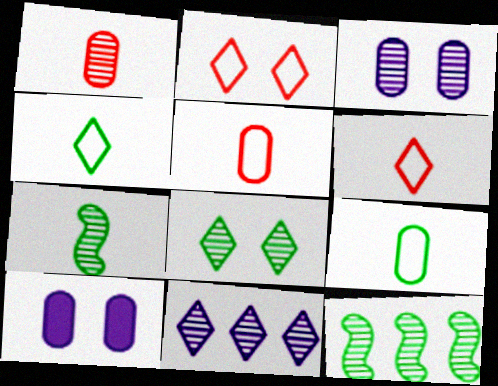[[6, 10, 12]]